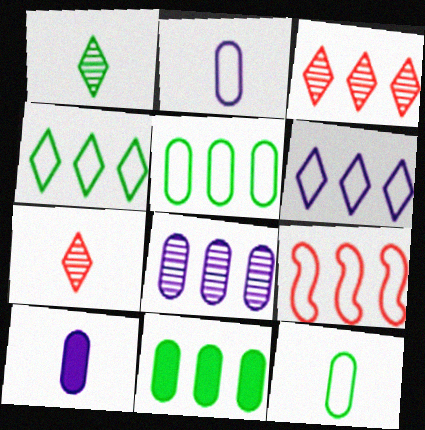[[5, 6, 9]]